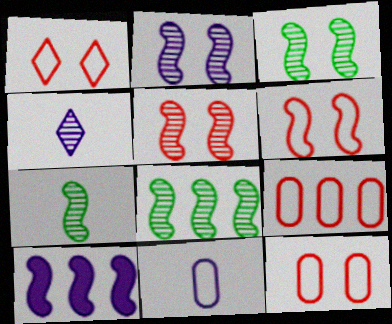[[1, 6, 12], 
[2, 3, 5], 
[3, 7, 8], 
[6, 7, 10]]